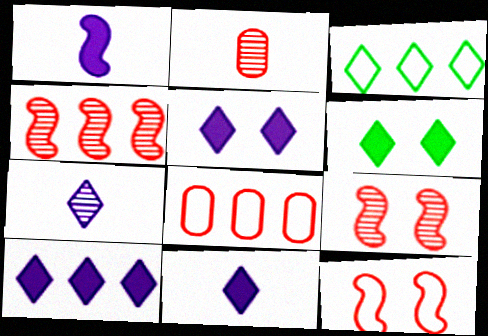[[5, 10, 11]]